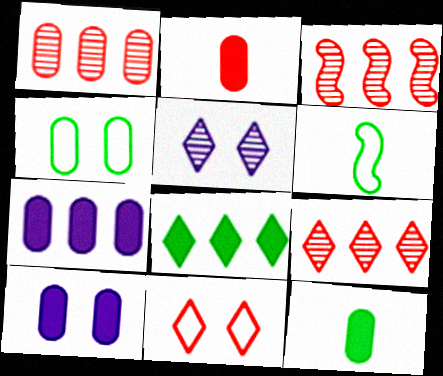[[1, 3, 9], 
[2, 3, 11], 
[6, 9, 10]]